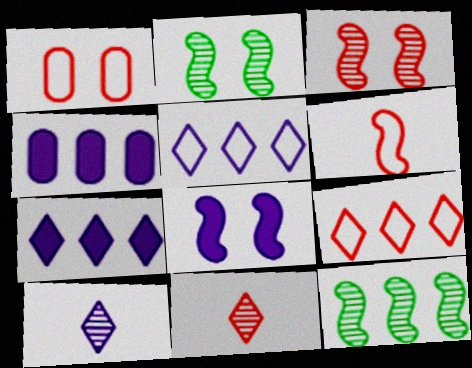[[1, 6, 9], 
[4, 9, 12], 
[6, 8, 12]]